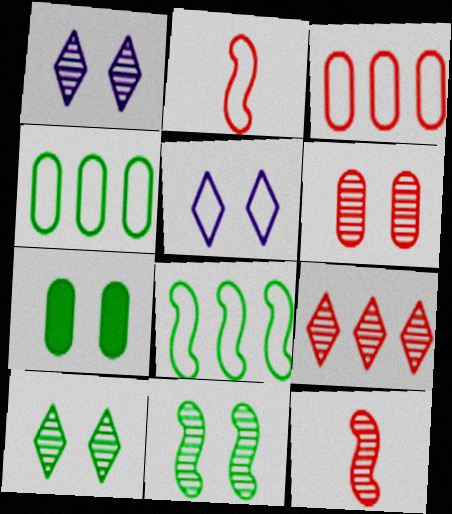[[1, 6, 11], 
[2, 4, 5], 
[6, 9, 12]]